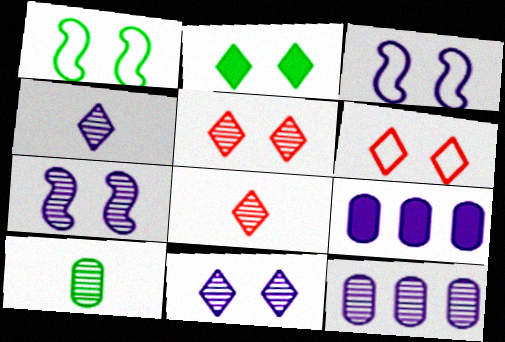[[1, 8, 9], 
[2, 6, 11], 
[3, 4, 9], 
[4, 7, 12]]